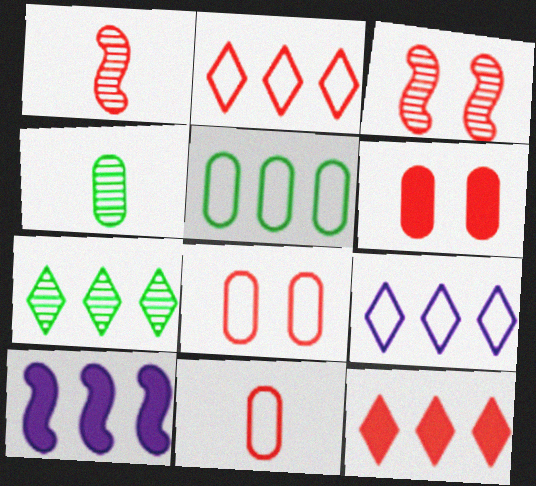[[1, 2, 6], 
[1, 8, 12], 
[3, 11, 12], 
[7, 9, 12]]